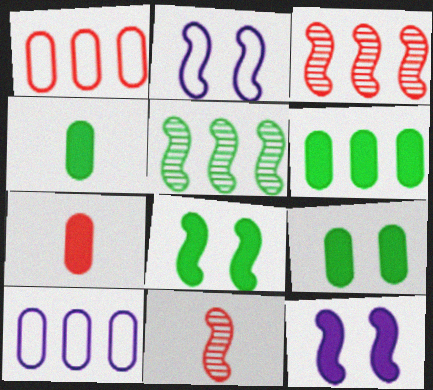[[4, 6, 9]]